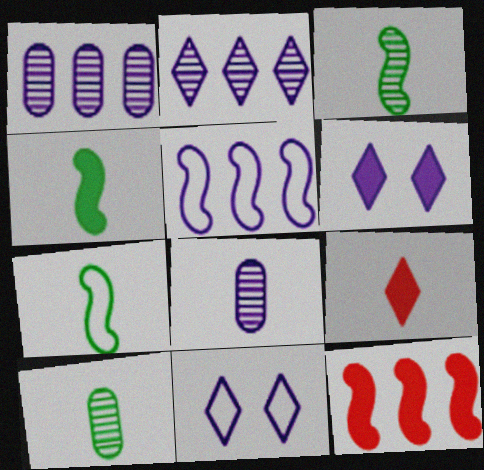[[3, 4, 7], 
[5, 6, 8], 
[7, 8, 9], 
[10, 11, 12]]